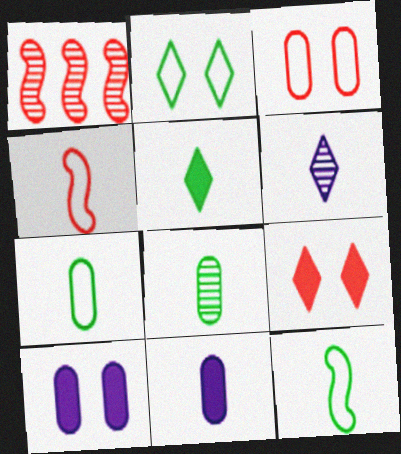[[1, 2, 11], 
[5, 8, 12]]